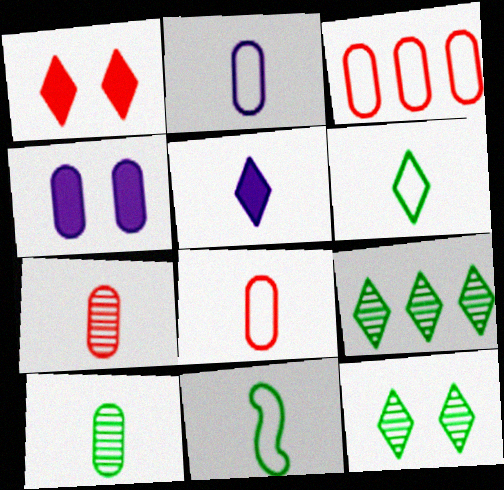[[3, 4, 10], 
[5, 7, 11]]